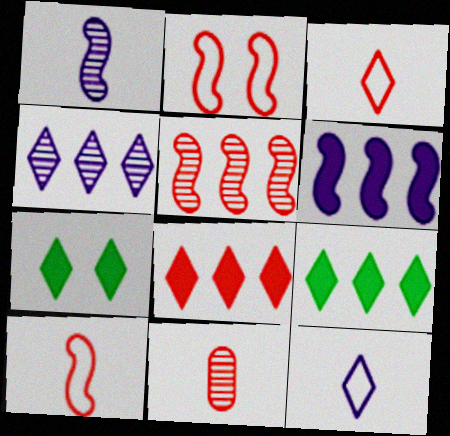[[2, 8, 11], 
[3, 4, 7]]